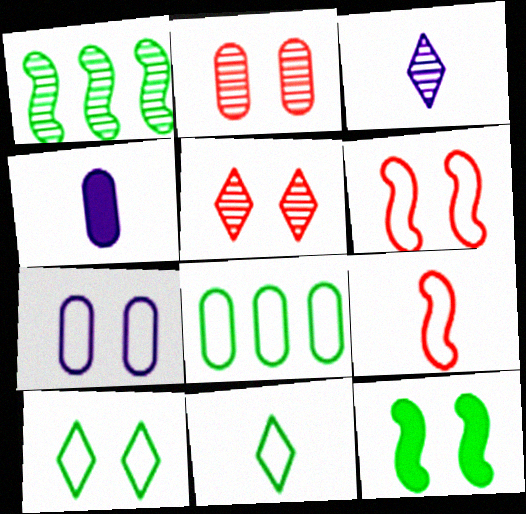[[1, 2, 3], 
[2, 4, 8], 
[5, 7, 12], 
[6, 7, 10]]